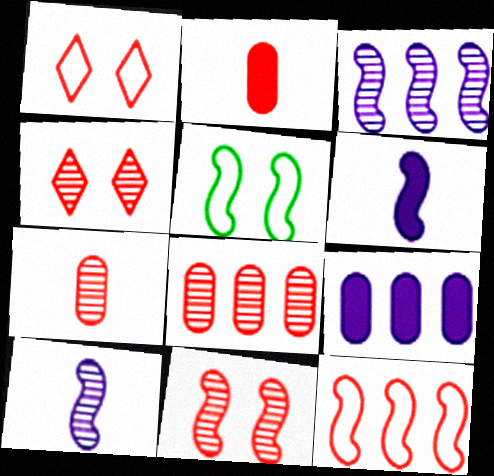[[2, 4, 12]]